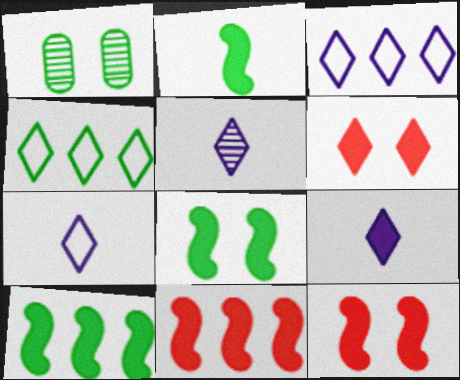[[1, 2, 4], 
[1, 7, 11], 
[2, 8, 10], 
[4, 5, 6], 
[5, 7, 9]]